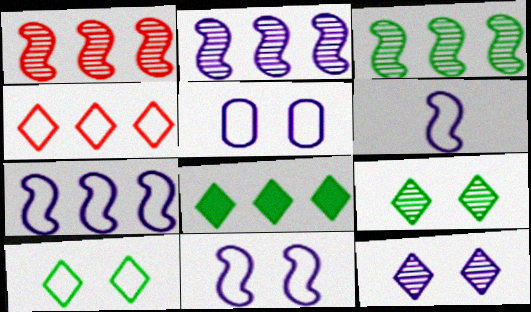[[1, 2, 3], 
[6, 7, 11]]